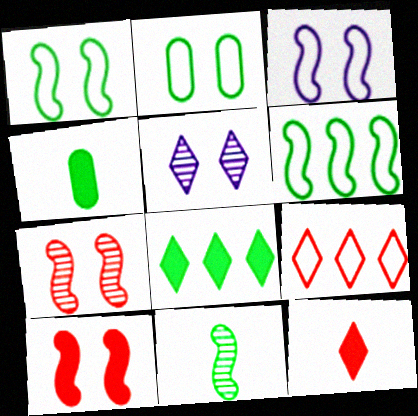[[2, 5, 10], 
[2, 8, 11]]